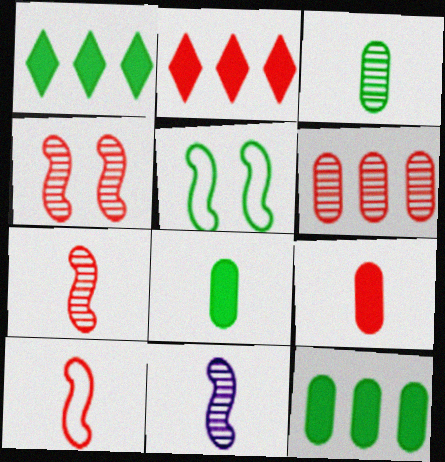[[1, 3, 5]]